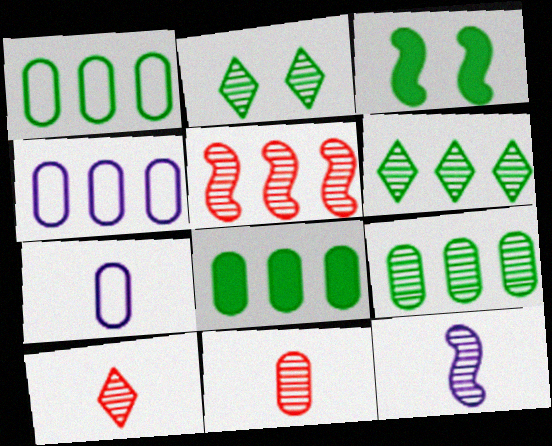[[1, 8, 9], 
[3, 4, 10]]